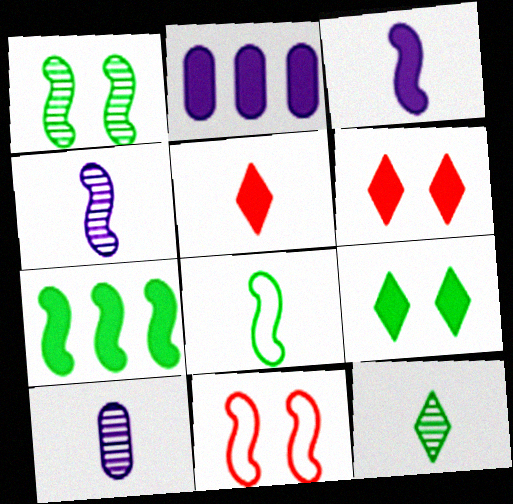[[1, 7, 8], 
[2, 11, 12], 
[4, 7, 11], 
[5, 8, 10]]